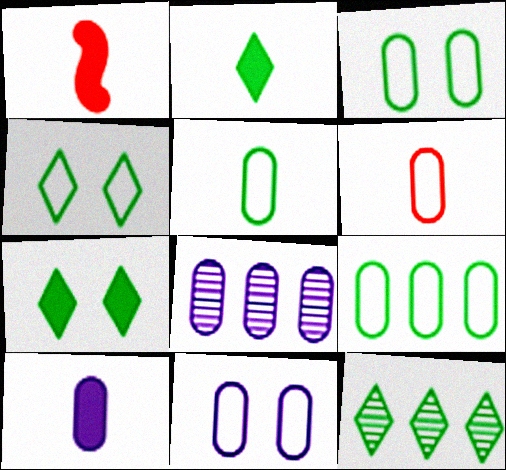[[1, 2, 10], 
[1, 4, 8], 
[1, 11, 12], 
[2, 4, 12], 
[3, 5, 9], 
[6, 9, 11], 
[8, 10, 11]]